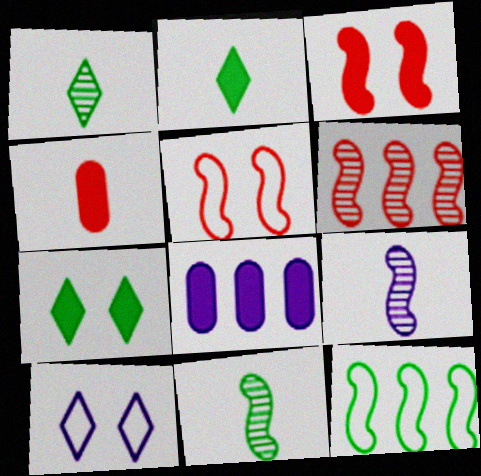[[1, 5, 8], 
[2, 3, 8], 
[3, 9, 12], 
[8, 9, 10]]